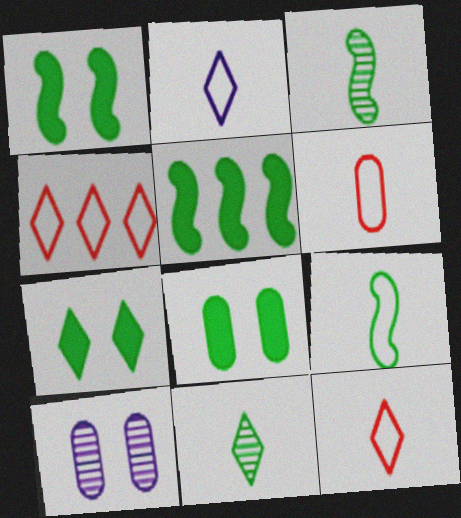[[1, 7, 8], 
[2, 6, 9], 
[5, 10, 12]]